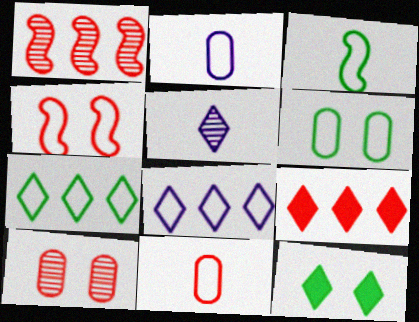[[1, 2, 12], 
[2, 4, 7], 
[3, 6, 7]]